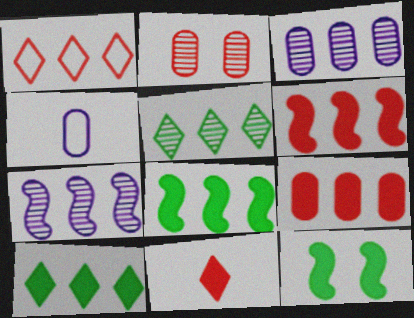[[1, 3, 8]]